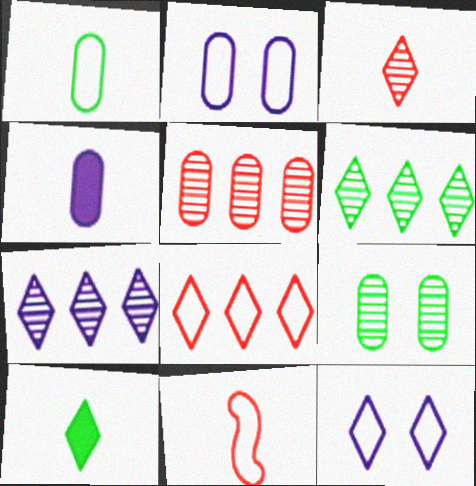[]